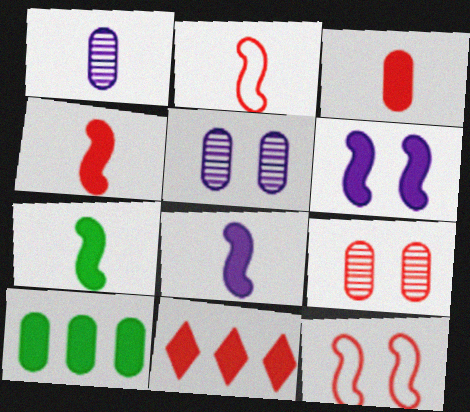[[2, 9, 11], 
[4, 7, 8]]